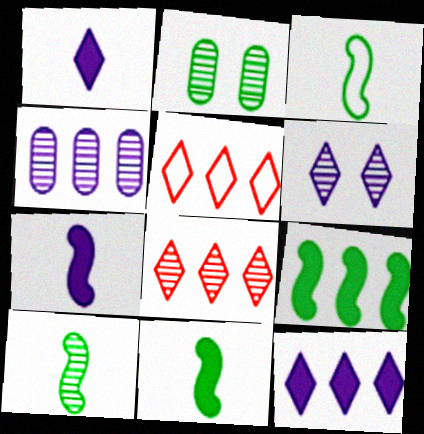[[2, 5, 7], 
[3, 10, 11], 
[4, 5, 9]]